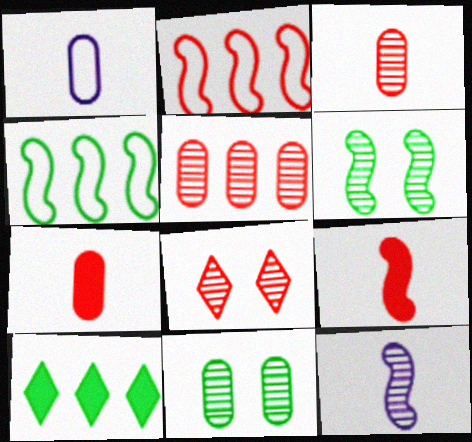[[2, 7, 8]]